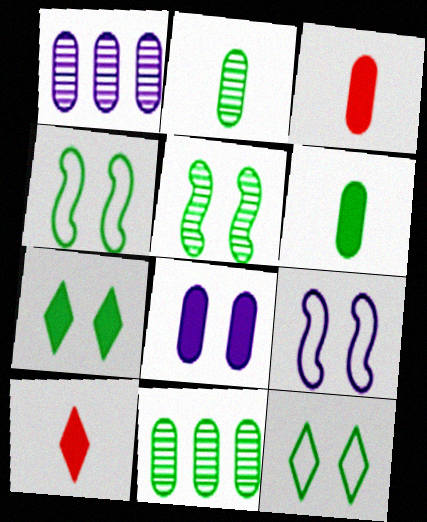[[1, 4, 10], 
[9, 10, 11]]